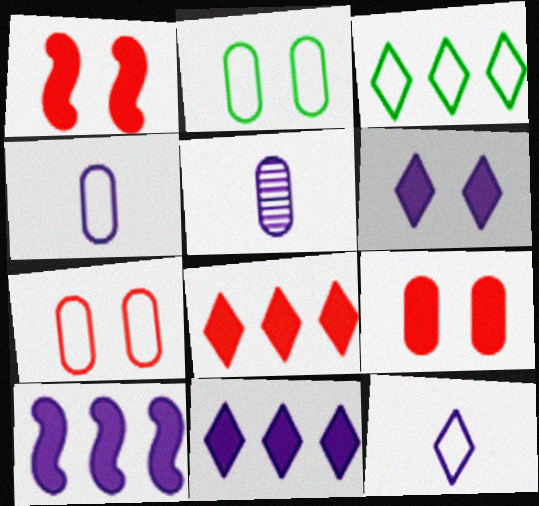[[1, 3, 5]]